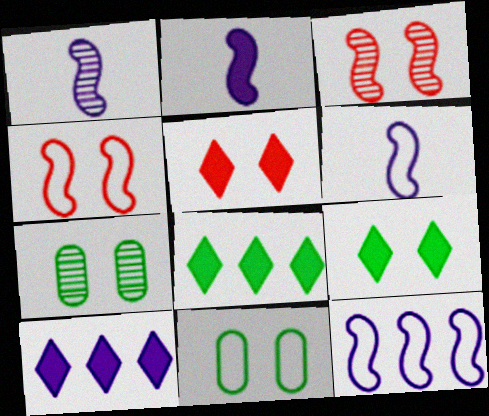[[1, 2, 6]]